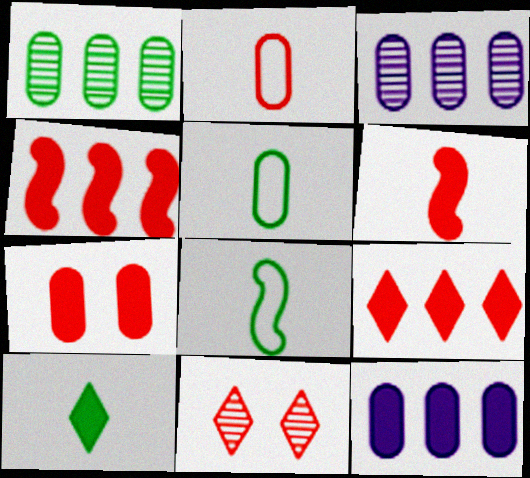[[2, 4, 11], 
[3, 5, 7], 
[6, 7, 9], 
[8, 11, 12]]